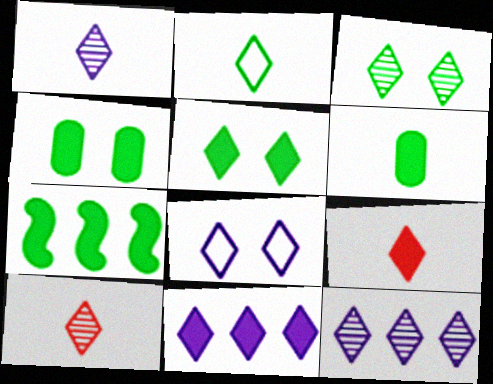[[1, 2, 9], 
[1, 8, 11], 
[3, 10, 12], 
[5, 6, 7], 
[5, 9, 11]]